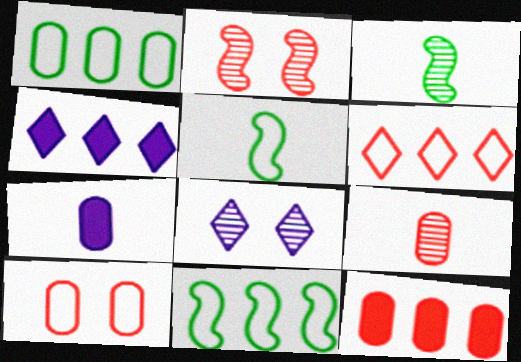[[3, 4, 10], 
[5, 8, 12], 
[9, 10, 12]]